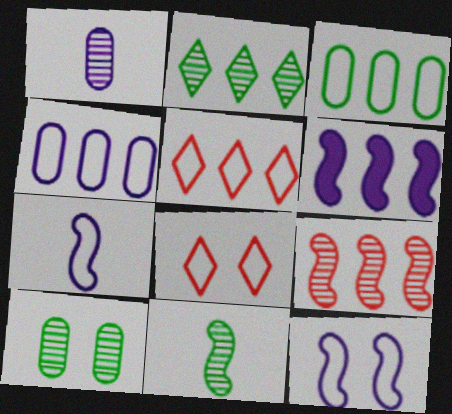[[2, 10, 11], 
[3, 7, 8]]